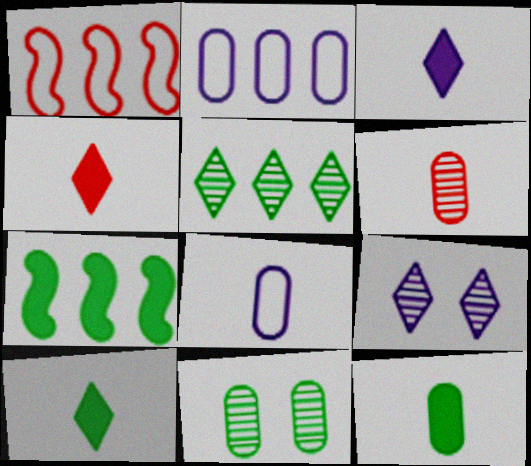[[1, 3, 11], 
[1, 9, 12], 
[3, 4, 10], 
[6, 8, 12]]